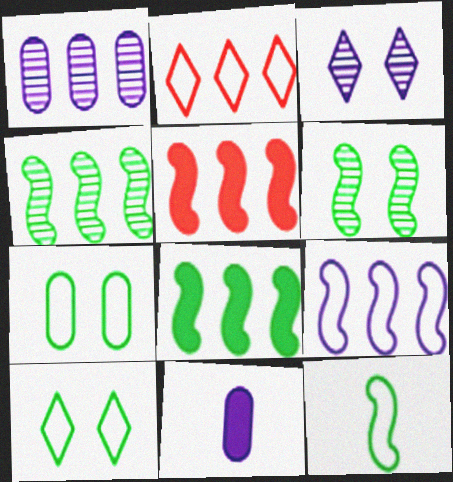[[1, 2, 8], 
[2, 6, 11], 
[3, 9, 11], 
[4, 5, 9], 
[6, 8, 12]]